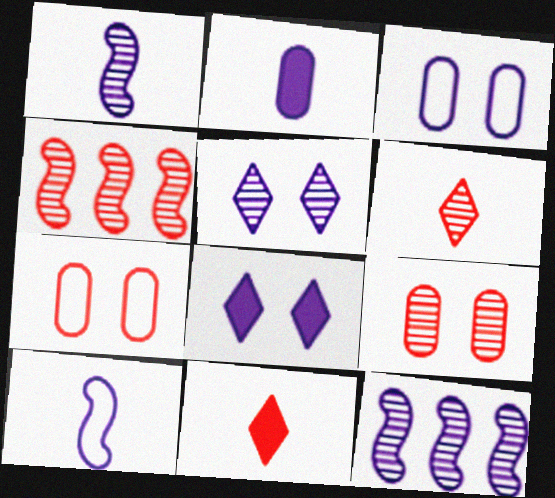[[4, 6, 9], 
[4, 7, 11]]